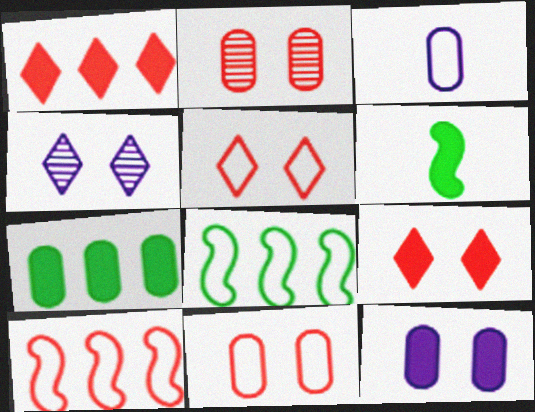[[1, 6, 12], 
[2, 3, 7], 
[3, 5, 8]]